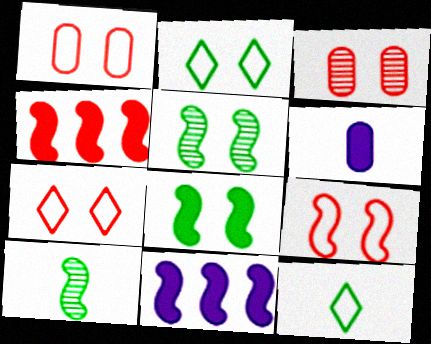[[1, 7, 9], 
[3, 11, 12], 
[9, 10, 11]]